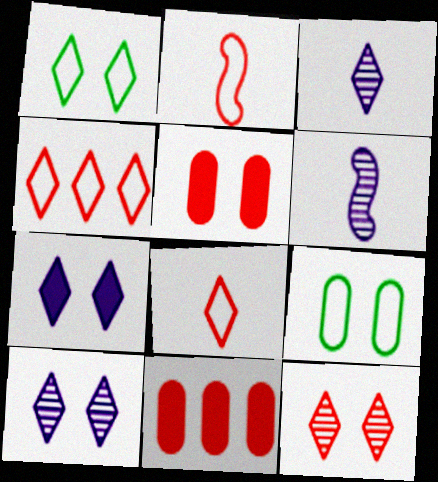[[1, 6, 11], 
[1, 7, 12], 
[2, 11, 12]]